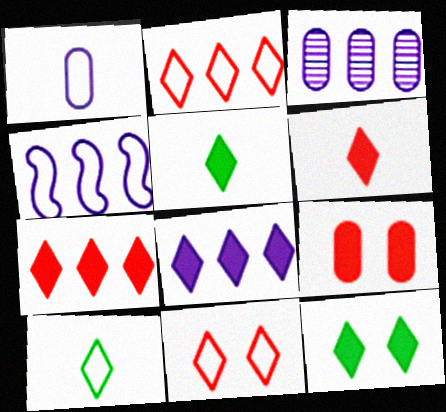[[3, 4, 8], 
[6, 8, 12]]